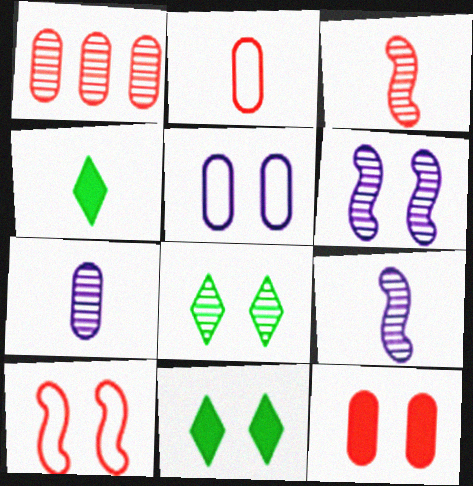[[1, 2, 12], 
[1, 8, 9], 
[2, 4, 9]]